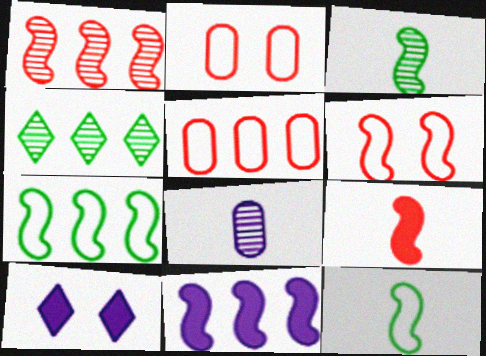[[1, 6, 9], 
[1, 7, 11], 
[3, 5, 10], 
[3, 6, 11], 
[4, 5, 11]]